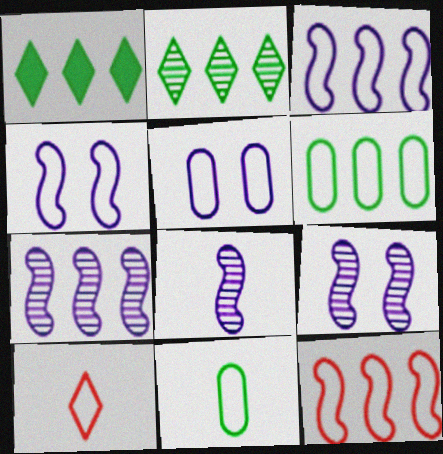[[4, 6, 10], 
[7, 8, 9]]